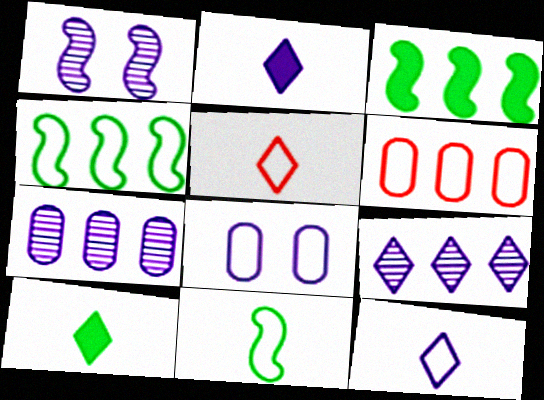[[1, 6, 10], 
[3, 6, 9], 
[4, 5, 8]]